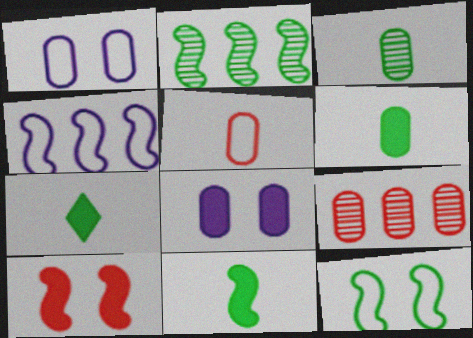[[1, 6, 9], 
[2, 11, 12], 
[6, 7, 11]]